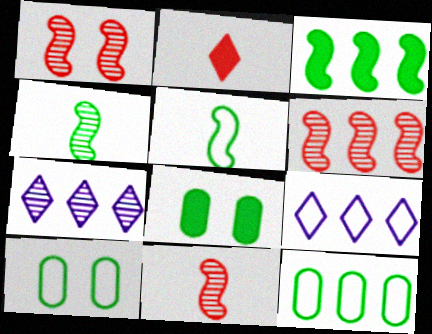[[1, 6, 11], 
[8, 9, 11]]